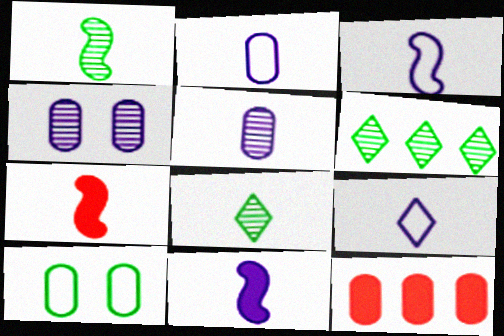[[1, 3, 7], 
[2, 3, 9], 
[2, 7, 8], 
[5, 9, 11], 
[5, 10, 12]]